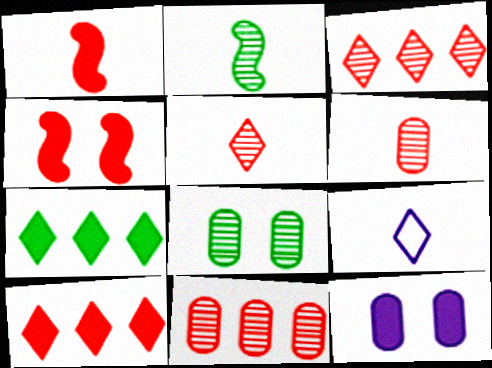[[1, 7, 12]]